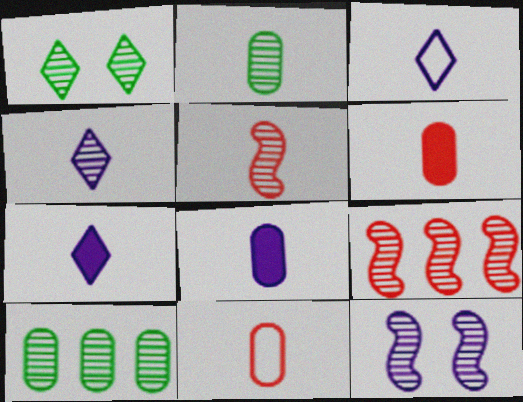[[2, 4, 5], 
[2, 8, 11], 
[3, 4, 7]]